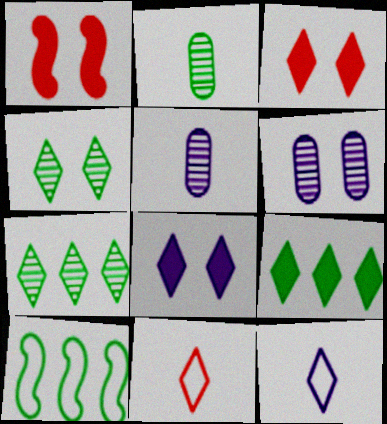[[3, 5, 10], 
[3, 7, 12], 
[7, 8, 11]]